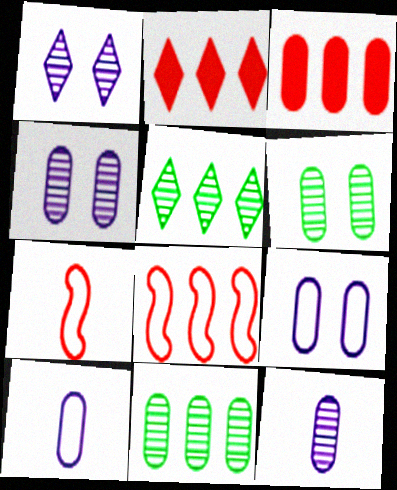[[3, 6, 10]]